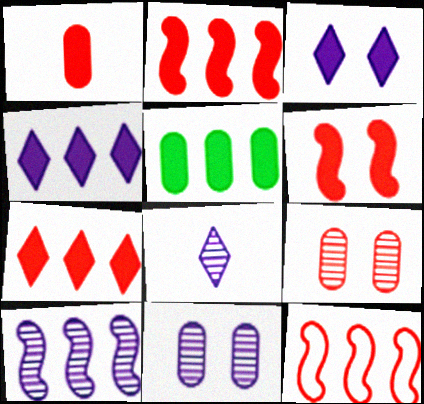[[1, 6, 7], 
[2, 4, 5], 
[8, 10, 11]]